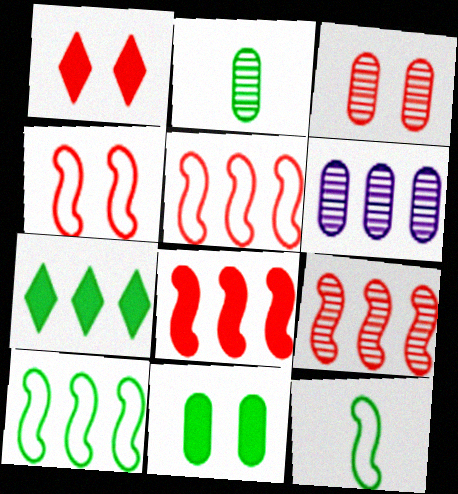[[1, 3, 4], 
[1, 6, 12], 
[2, 3, 6], 
[5, 6, 7], 
[5, 8, 9]]